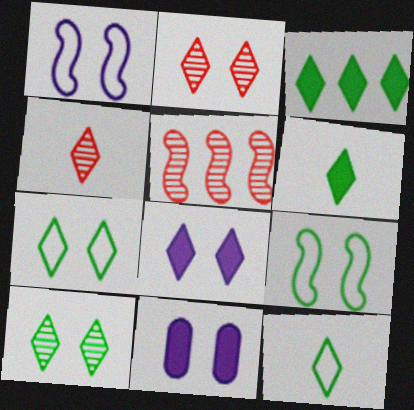[[2, 7, 8], 
[2, 9, 11], 
[3, 10, 12], 
[5, 11, 12]]